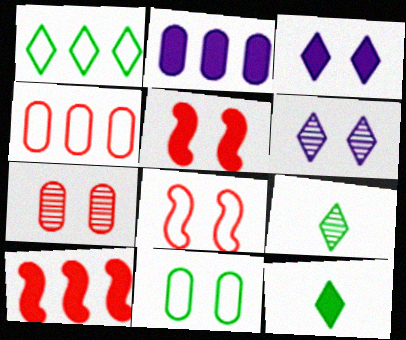[[2, 5, 12], 
[2, 8, 9], 
[5, 6, 11]]